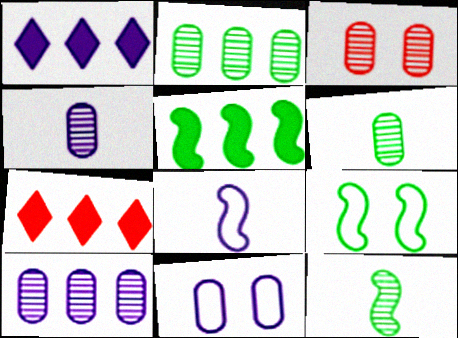[[2, 3, 4], 
[3, 6, 10], 
[4, 7, 9], 
[5, 9, 12], 
[7, 11, 12]]